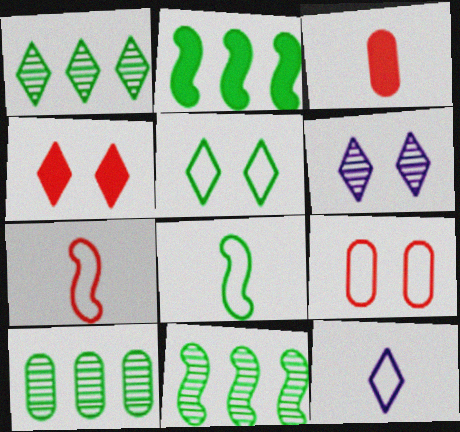[[1, 4, 12], 
[1, 10, 11], 
[4, 5, 6]]